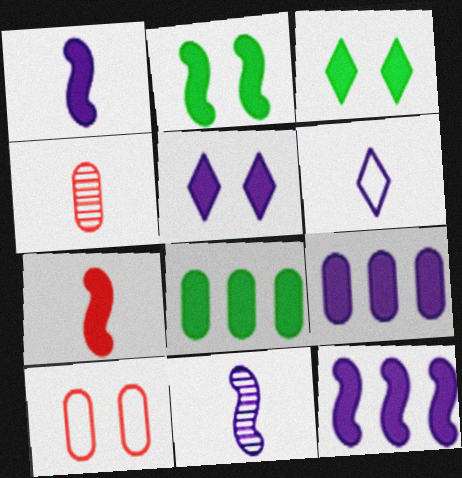[[1, 5, 9], 
[2, 7, 12], 
[3, 7, 9], 
[5, 7, 8]]